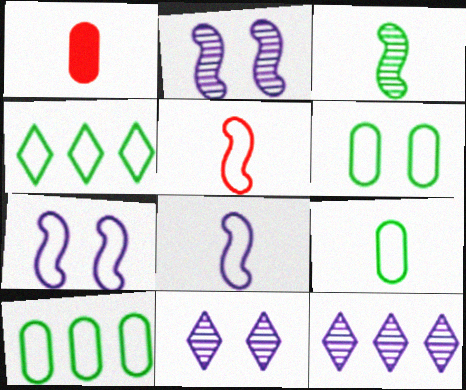[[1, 2, 4], 
[6, 9, 10]]